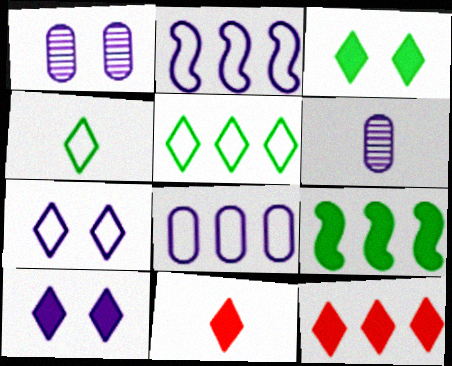[[2, 6, 10]]